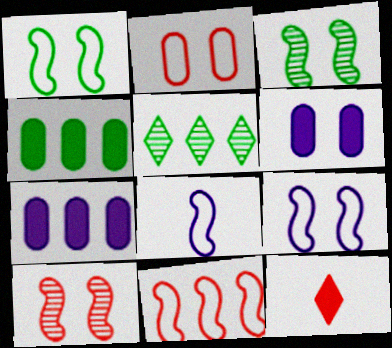[[1, 8, 11], 
[5, 7, 11]]